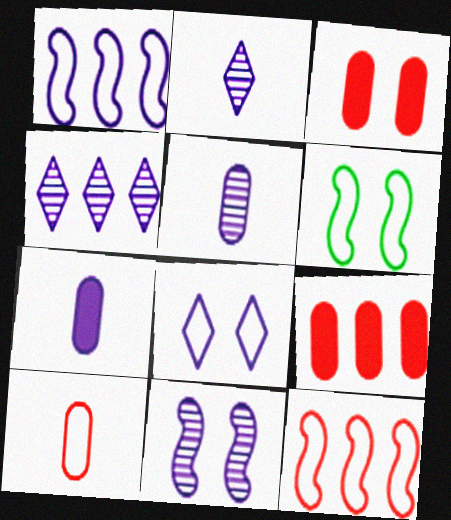[[2, 6, 9], 
[4, 5, 11]]